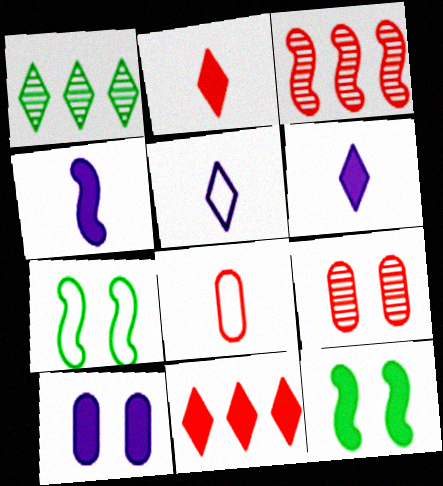[[3, 4, 7]]